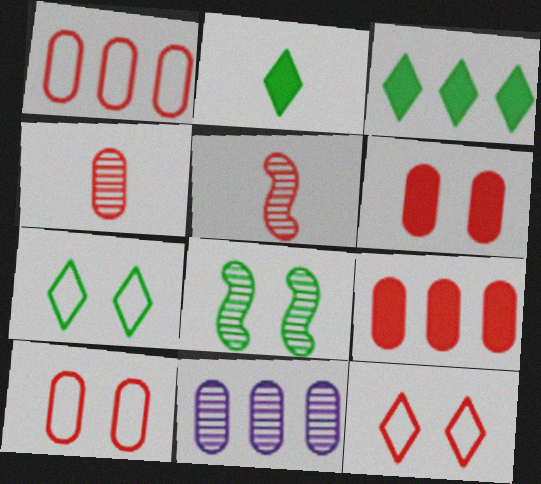[[1, 4, 6], 
[4, 9, 10], 
[5, 9, 12]]